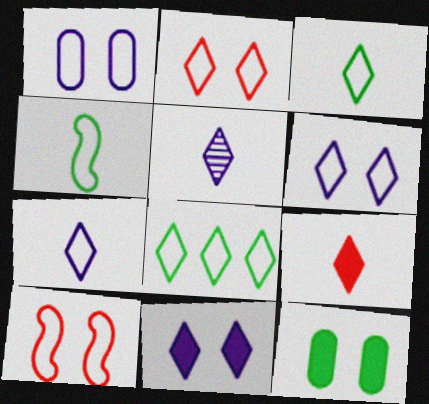[[2, 7, 8], 
[3, 5, 9]]